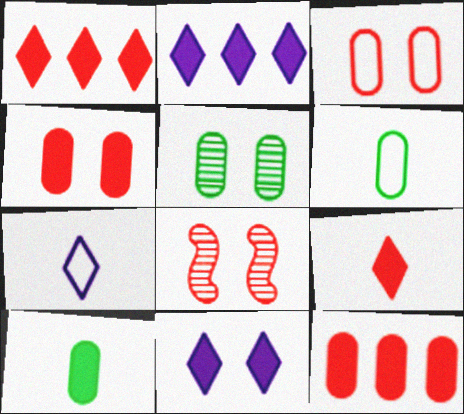[[2, 6, 8]]